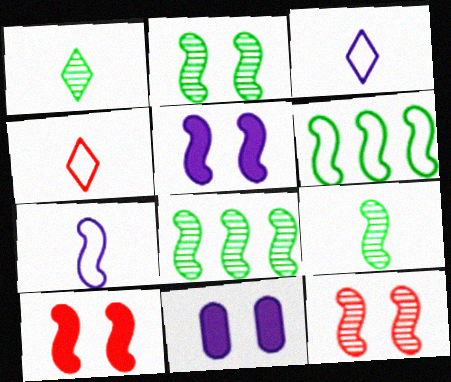[[2, 8, 9], 
[4, 8, 11], 
[7, 8, 10]]